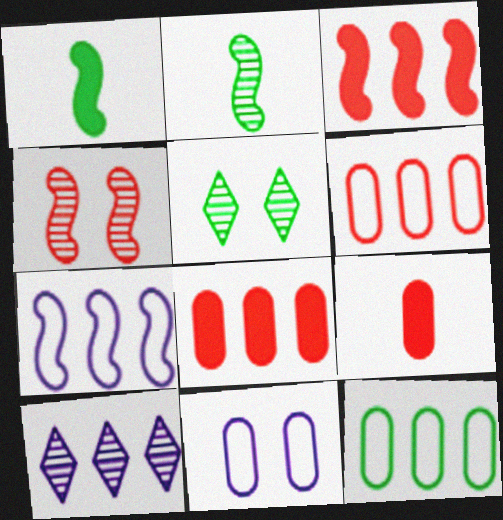[[1, 4, 7], 
[1, 5, 12], 
[3, 10, 12], 
[5, 7, 9]]